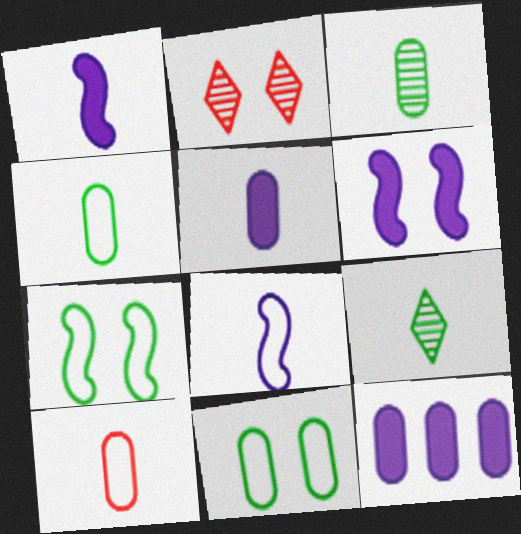[[1, 9, 10], 
[2, 6, 11], 
[3, 5, 10]]